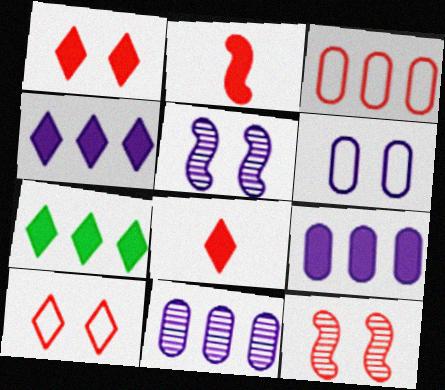[[3, 8, 12]]